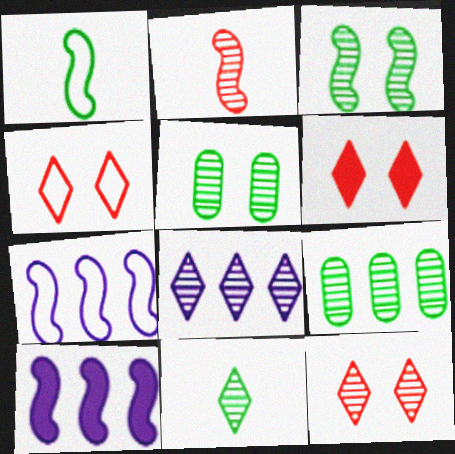[[2, 5, 8], 
[3, 9, 11], 
[4, 6, 12], 
[8, 11, 12]]